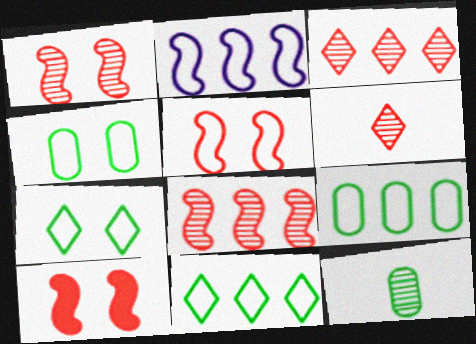[[1, 5, 10]]